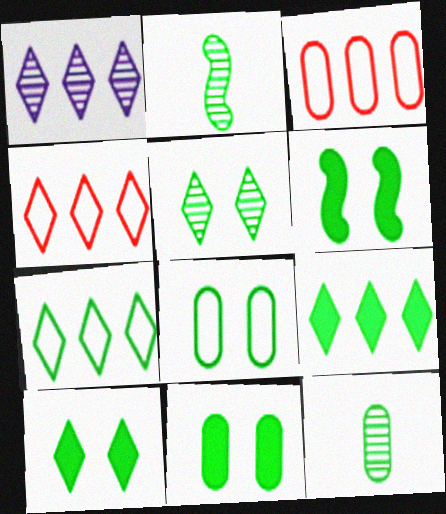[[1, 4, 9], 
[2, 7, 11], 
[2, 8, 9], 
[5, 6, 8], 
[6, 7, 12], 
[6, 10, 11]]